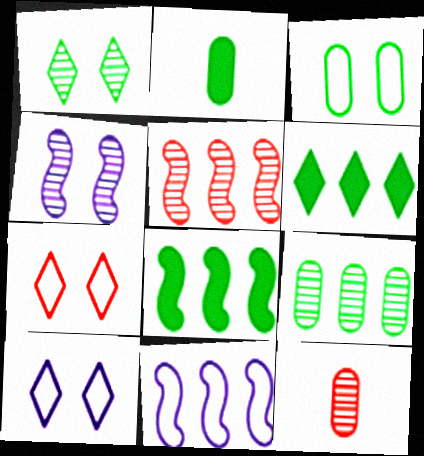[[2, 3, 9], 
[2, 5, 10], 
[5, 8, 11], 
[8, 10, 12]]